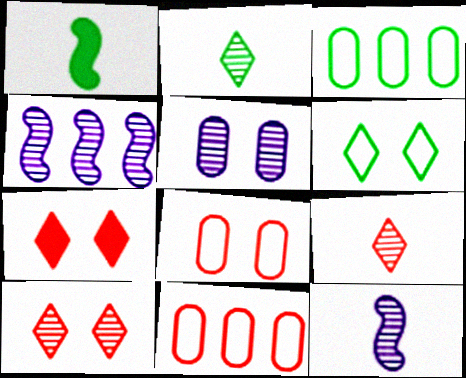[[3, 7, 12]]